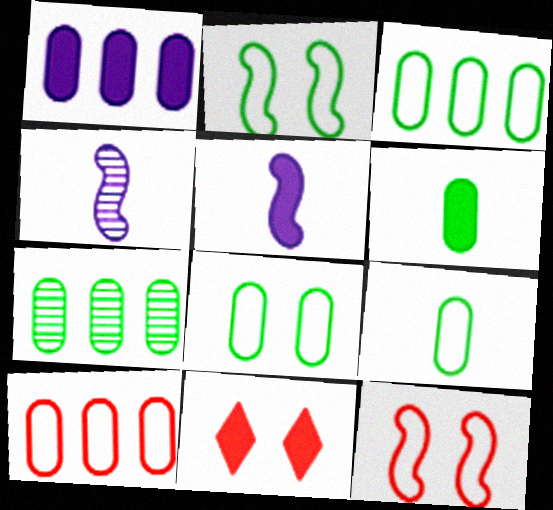[[1, 7, 10], 
[3, 4, 11], 
[3, 8, 9], 
[6, 7, 8]]